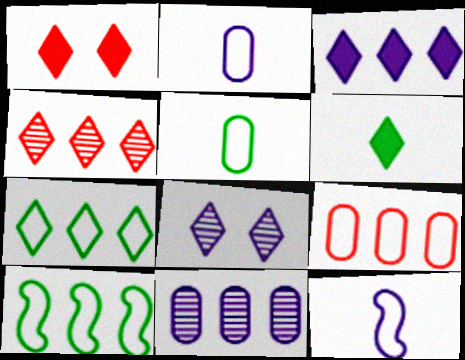[[1, 3, 6], 
[3, 4, 7]]